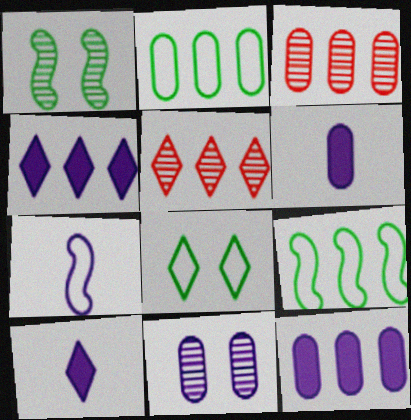[[2, 3, 12], 
[3, 4, 9], 
[4, 7, 11], 
[5, 8, 10], 
[5, 9, 12]]